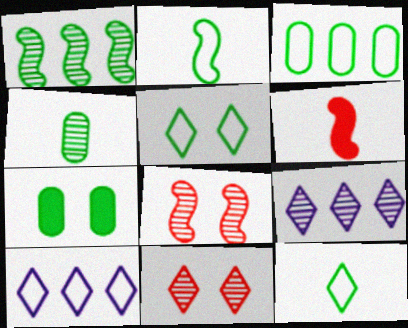[[1, 7, 12], 
[2, 3, 5], 
[3, 4, 7], 
[4, 8, 9]]